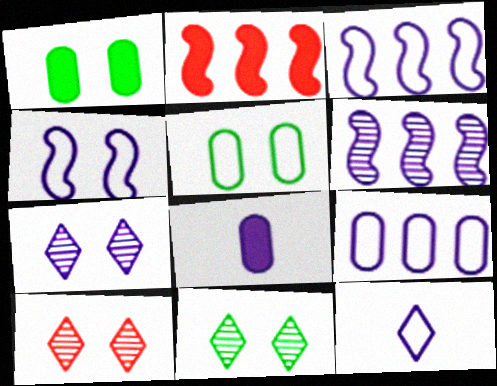[[1, 4, 10], 
[3, 7, 8], 
[4, 9, 12], 
[7, 10, 11]]